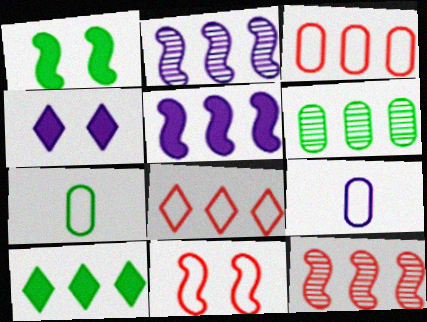[[2, 3, 10], 
[2, 4, 9], 
[4, 7, 12], 
[5, 6, 8]]